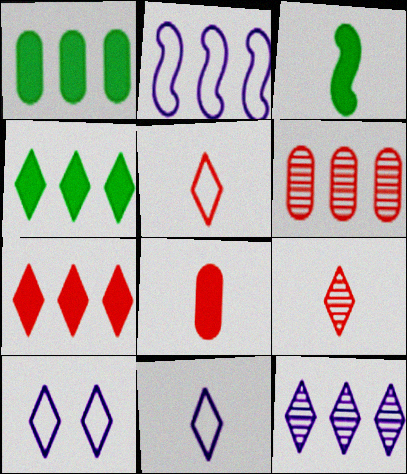[[2, 4, 6], 
[3, 6, 10], 
[4, 9, 10]]